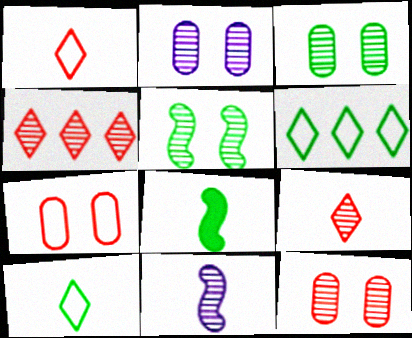[[2, 3, 12], 
[3, 4, 11], 
[3, 6, 8]]